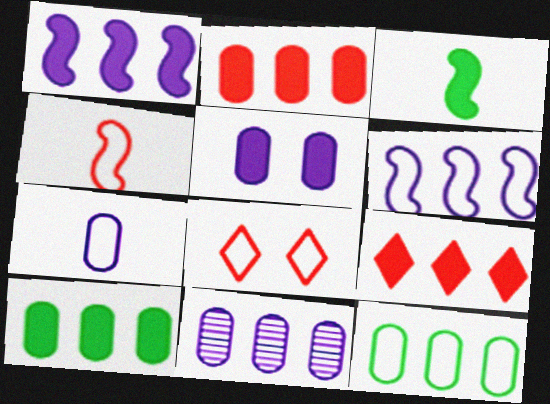[[1, 9, 10], 
[2, 11, 12], 
[3, 5, 9], 
[3, 8, 11], 
[5, 7, 11]]